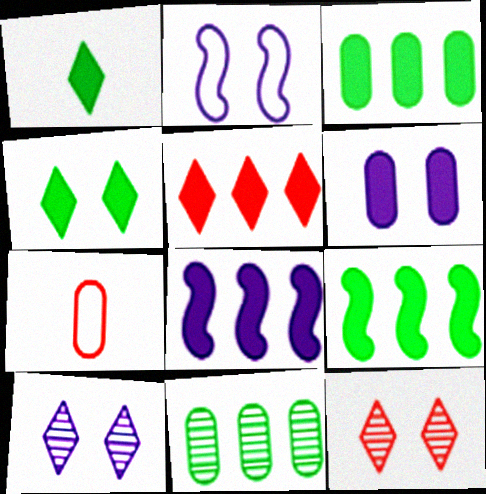[[2, 6, 10], 
[3, 5, 8], 
[6, 7, 11], 
[7, 9, 10]]